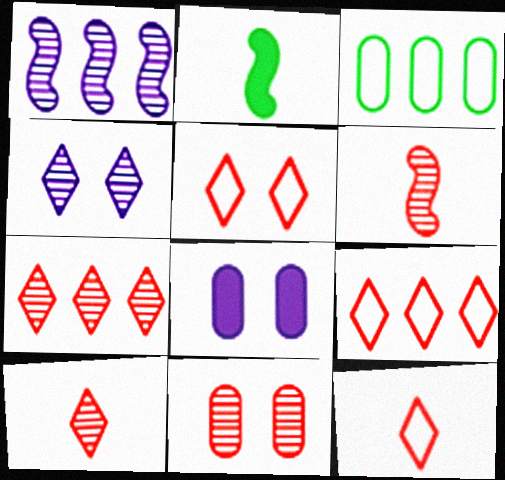[[5, 9, 12], 
[6, 7, 11]]